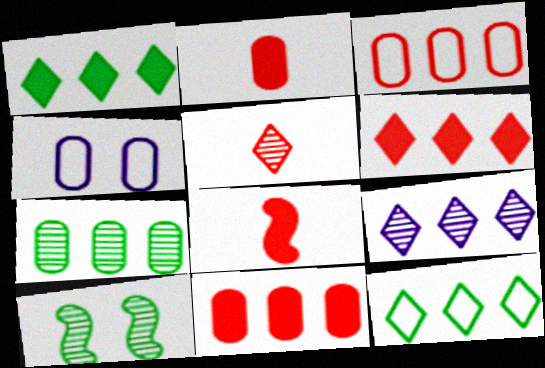[[2, 4, 7], 
[6, 9, 12]]